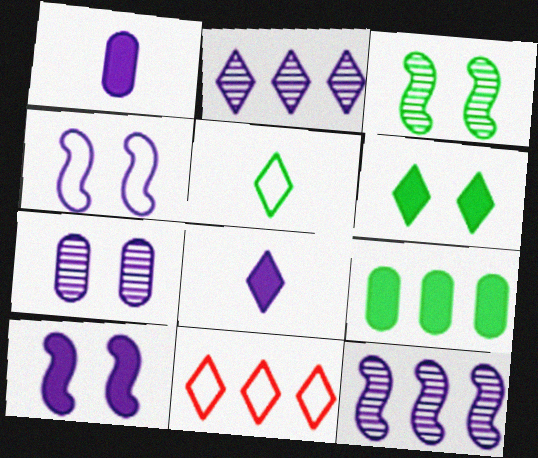[[1, 2, 4], 
[1, 3, 11], 
[3, 5, 9], 
[9, 11, 12]]